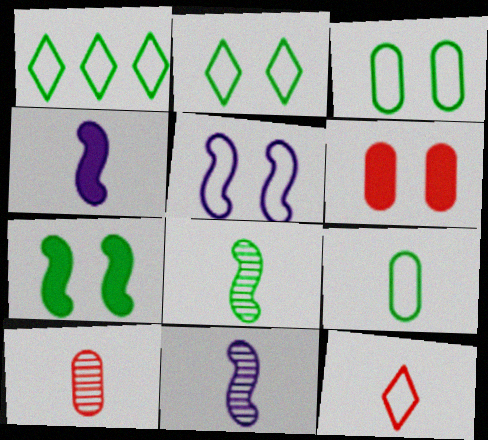[[1, 6, 11]]